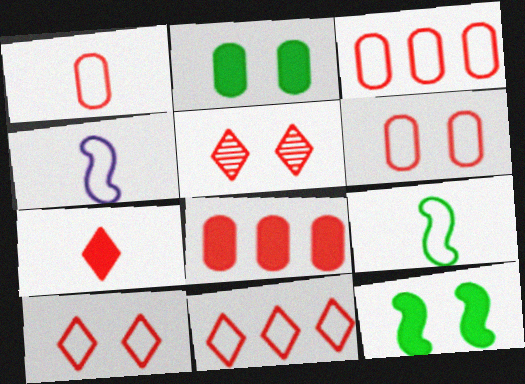[[1, 3, 6], 
[5, 7, 11]]